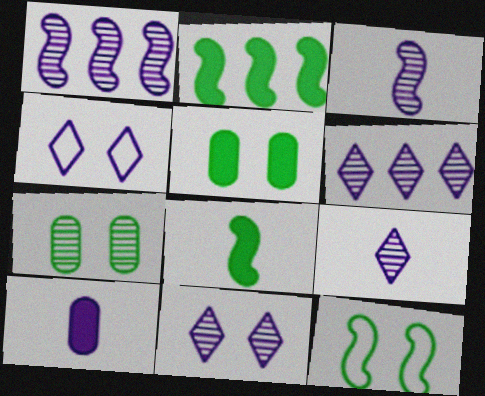[[1, 4, 10], 
[6, 9, 11]]